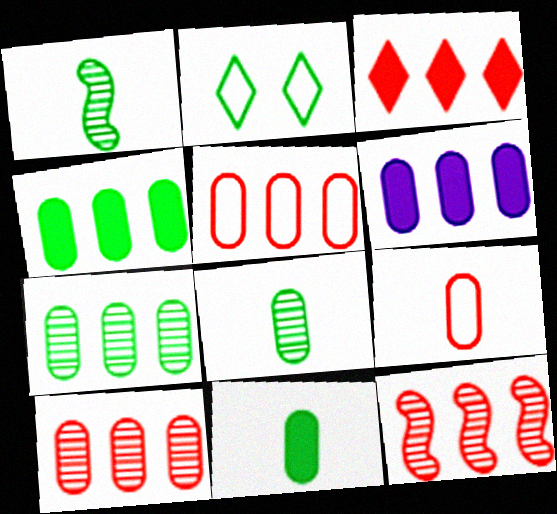[[1, 2, 4], 
[3, 5, 12], 
[5, 6, 7]]